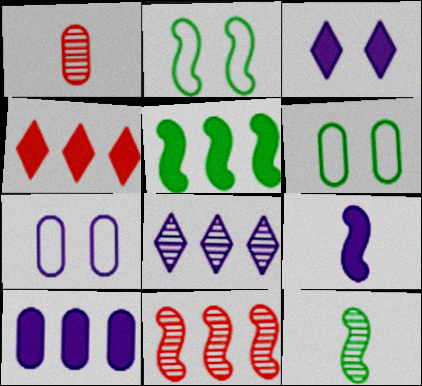[[1, 6, 10], 
[2, 5, 12], 
[2, 9, 11], 
[3, 9, 10], 
[4, 5, 10], 
[4, 7, 12], 
[7, 8, 9]]